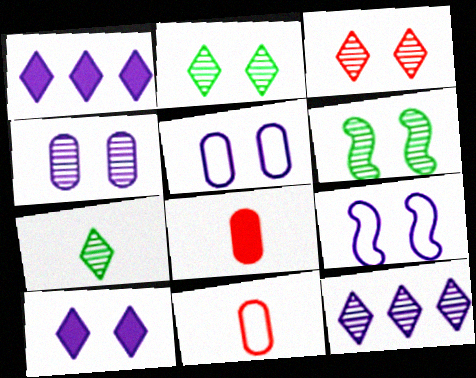[[1, 6, 11], 
[3, 4, 6], 
[3, 7, 12], 
[4, 9, 10]]